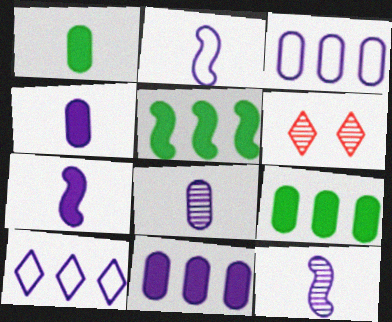[[2, 6, 9], 
[2, 7, 12]]